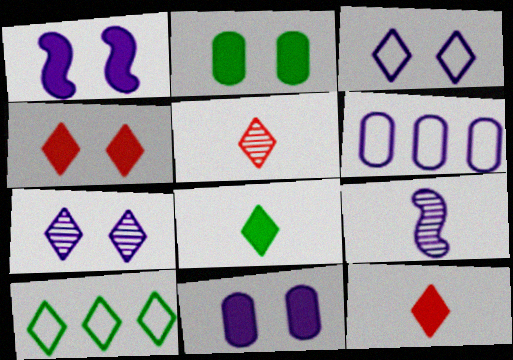[[1, 2, 4], 
[7, 10, 12]]